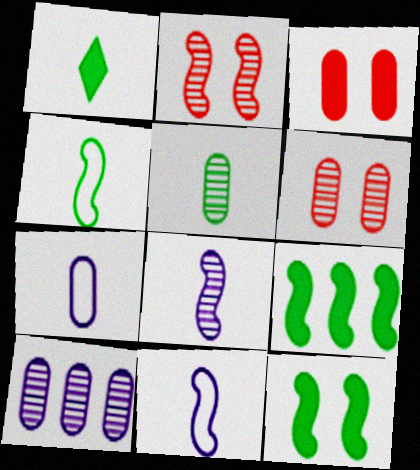[[1, 4, 5], 
[2, 9, 11], 
[5, 6, 10]]